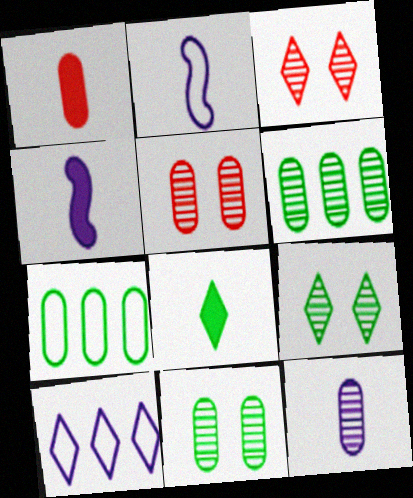[[1, 4, 8], 
[3, 4, 7], 
[3, 8, 10], 
[5, 6, 12]]